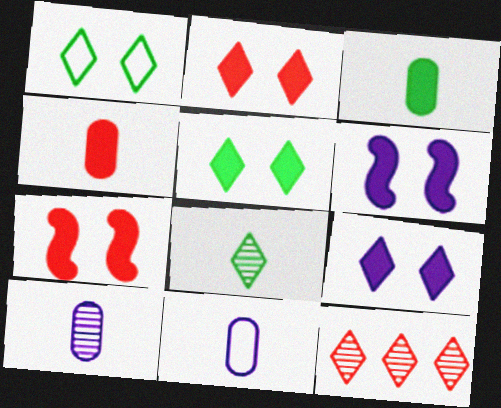[[2, 5, 9]]